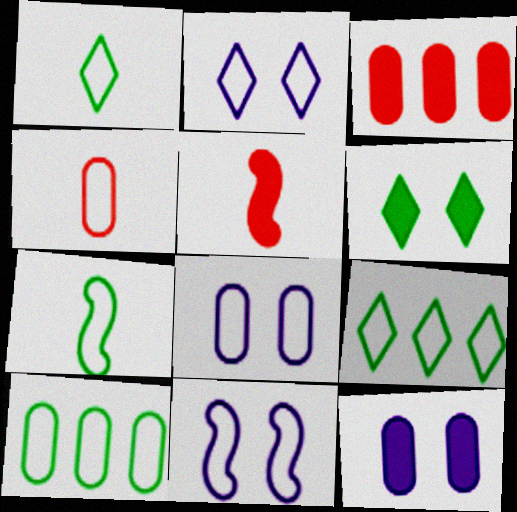[[2, 8, 11], 
[4, 8, 10], 
[4, 9, 11]]